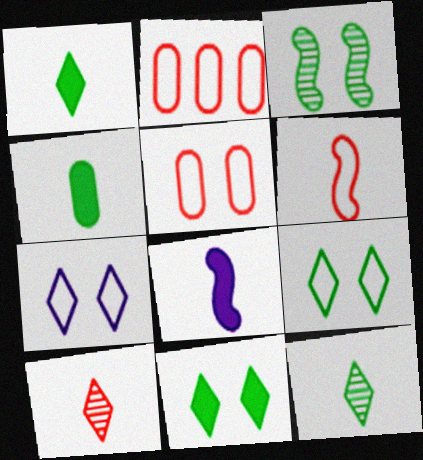[]